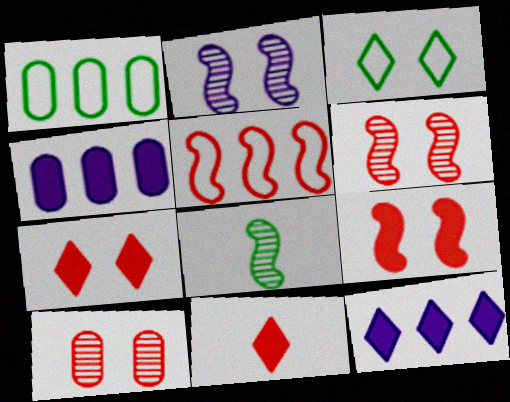[[1, 2, 11], 
[5, 10, 11]]